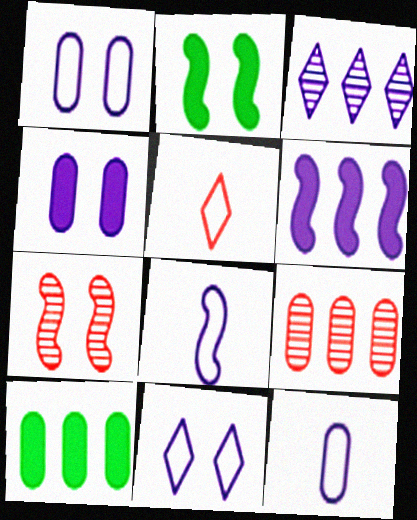[[3, 4, 8]]